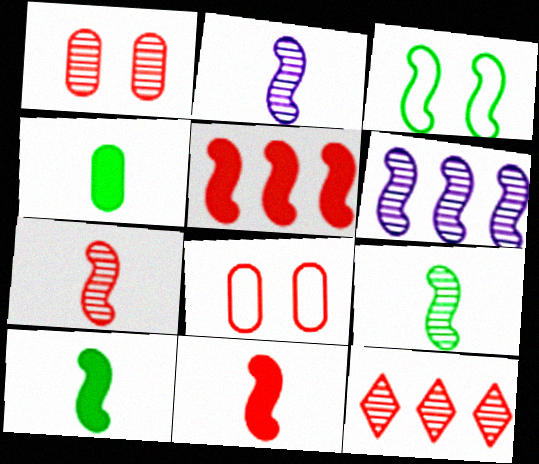[[1, 7, 12], 
[2, 3, 5], 
[2, 7, 9], 
[3, 6, 11], 
[8, 11, 12]]